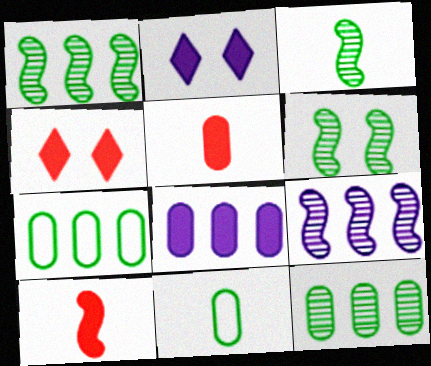[[1, 3, 6], 
[4, 9, 11]]